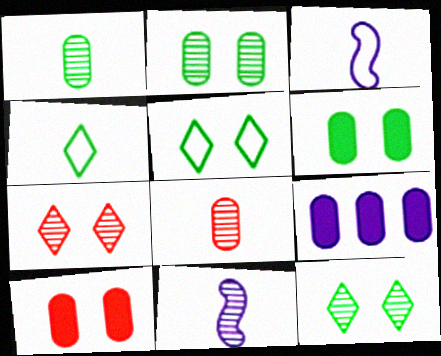[]